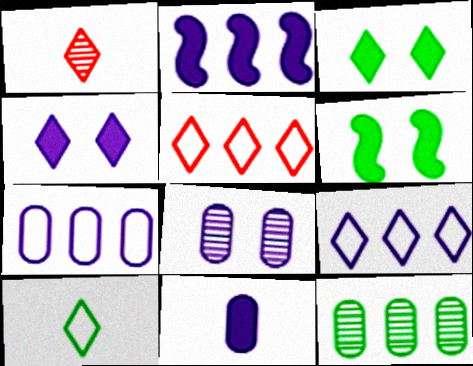[[1, 3, 9], 
[1, 6, 7], 
[2, 4, 11], 
[2, 5, 12], 
[6, 10, 12], 
[7, 8, 11]]